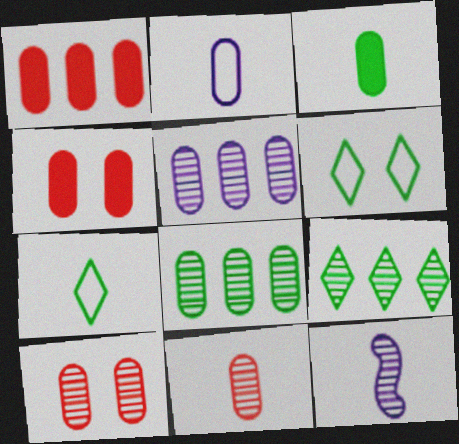[[1, 6, 12], 
[2, 3, 11], 
[2, 4, 8], 
[9, 10, 12]]